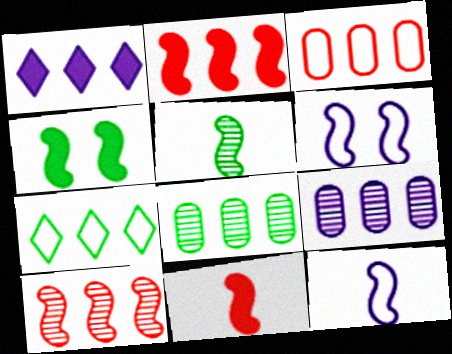[[2, 5, 6], 
[2, 7, 9], 
[4, 10, 12], 
[5, 11, 12]]